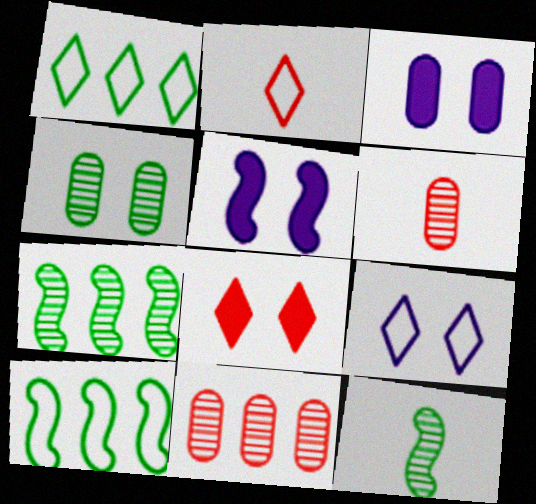[[1, 2, 9], 
[1, 5, 6], 
[2, 3, 7]]